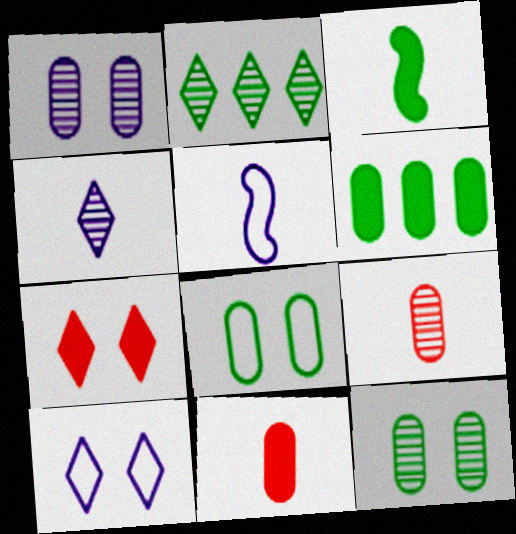[[2, 3, 8]]